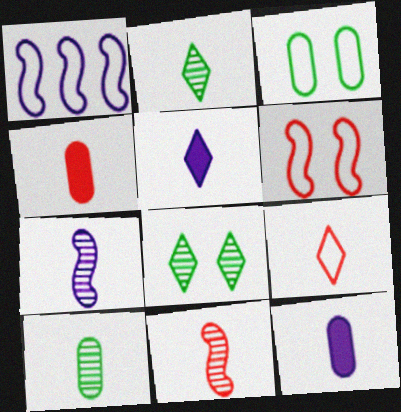[[1, 3, 9], 
[1, 4, 8], 
[2, 5, 9], 
[4, 9, 11]]